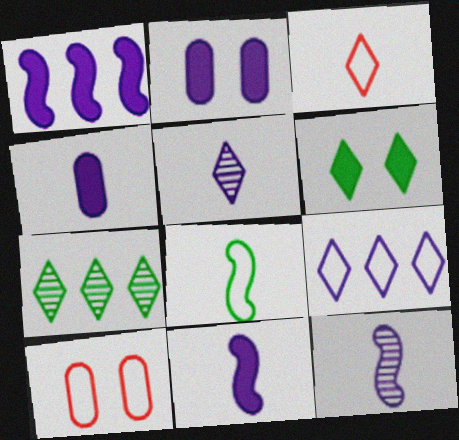[[2, 9, 12], 
[7, 10, 11], 
[8, 9, 10]]